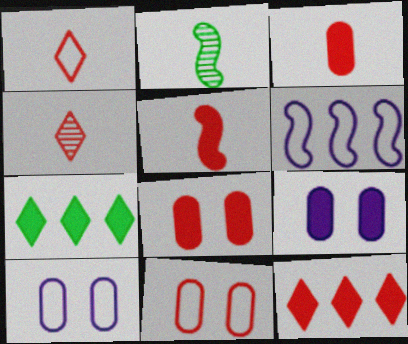[[2, 10, 12], 
[5, 7, 9], 
[5, 8, 12]]